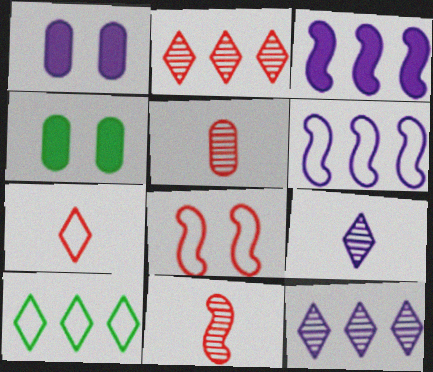[[1, 6, 9], 
[1, 10, 11]]